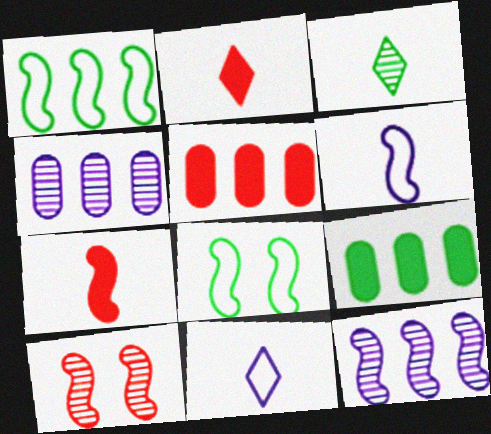[[2, 3, 11], 
[2, 4, 8], 
[3, 4, 10], 
[3, 8, 9], 
[7, 8, 12], 
[9, 10, 11]]